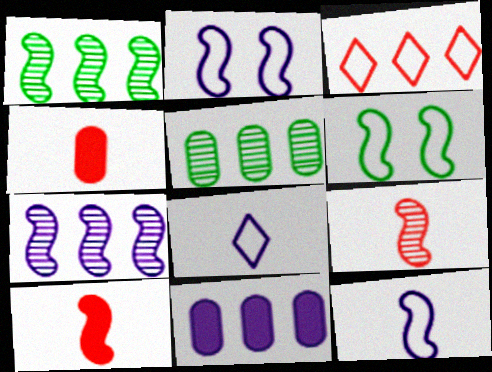[[1, 2, 10], 
[1, 3, 11], 
[6, 7, 10]]